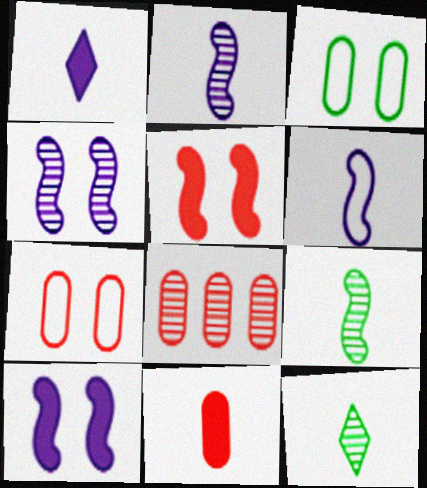[[4, 8, 12], 
[6, 11, 12], 
[7, 8, 11]]